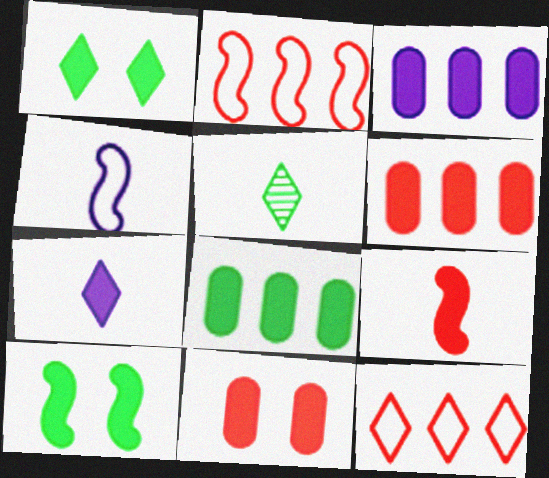[[1, 3, 9], 
[3, 6, 8], 
[6, 7, 10]]